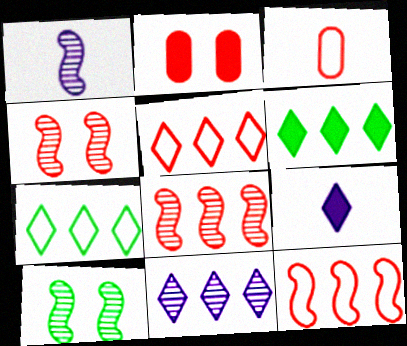[[1, 2, 7], 
[1, 8, 10], 
[5, 6, 11]]